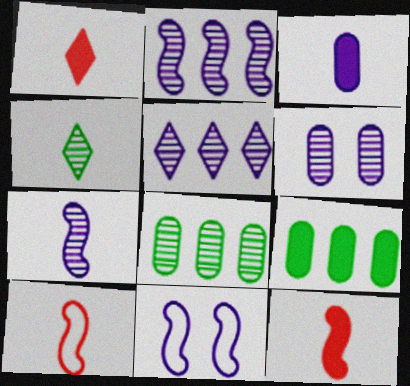[[1, 8, 11], 
[3, 4, 10], 
[3, 5, 11], 
[5, 6, 7]]